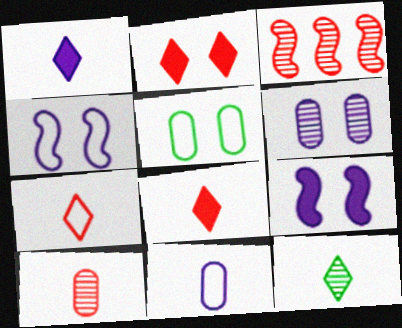[[1, 3, 5], 
[1, 7, 12], 
[3, 6, 12]]